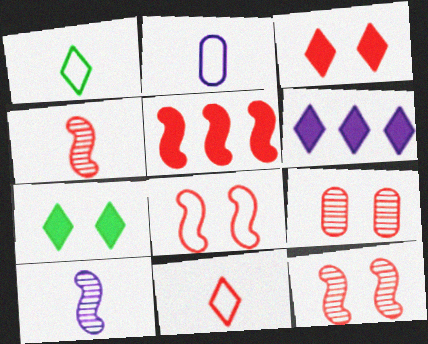[[3, 8, 9], 
[4, 5, 8], 
[5, 9, 11]]